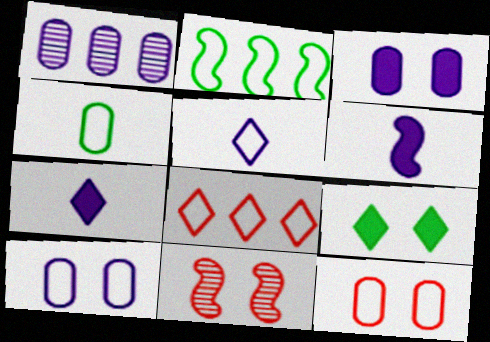[[2, 5, 12], 
[2, 6, 11], 
[9, 10, 11]]